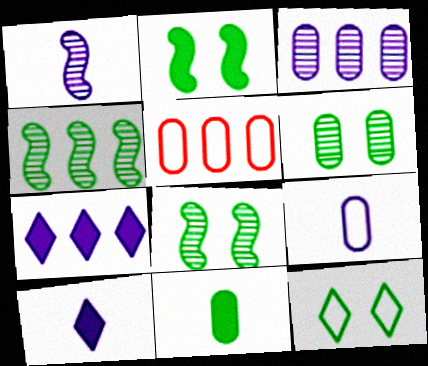[[1, 9, 10], 
[2, 6, 12], 
[4, 5, 7], 
[4, 11, 12], 
[5, 8, 10]]